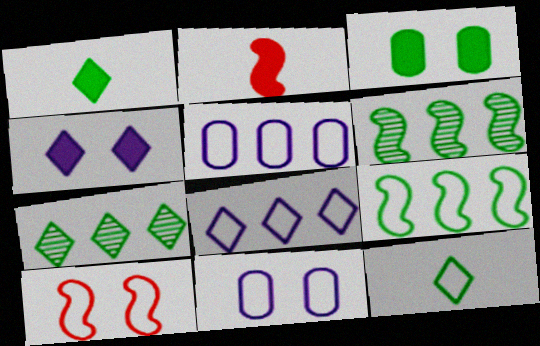[[2, 7, 11], 
[3, 6, 12], 
[5, 10, 12]]